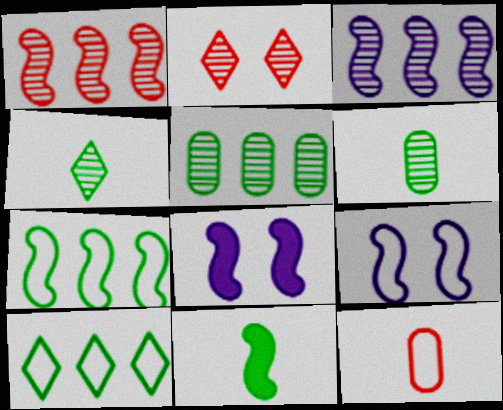[[1, 9, 11], 
[2, 3, 6], 
[9, 10, 12]]